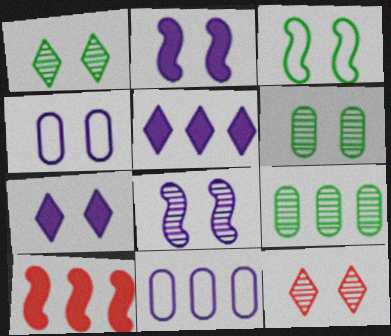[[4, 7, 8], 
[6, 8, 12]]